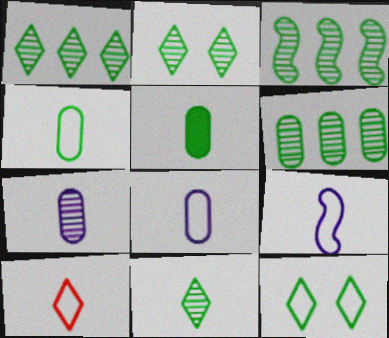[[1, 2, 11], 
[1, 3, 6], 
[3, 5, 12], 
[4, 9, 10]]